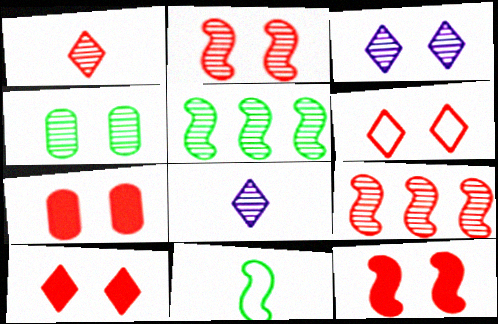[[2, 3, 4], 
[2, 6, 7], 
[4, 8, 9], 
[7, 10, 12]]